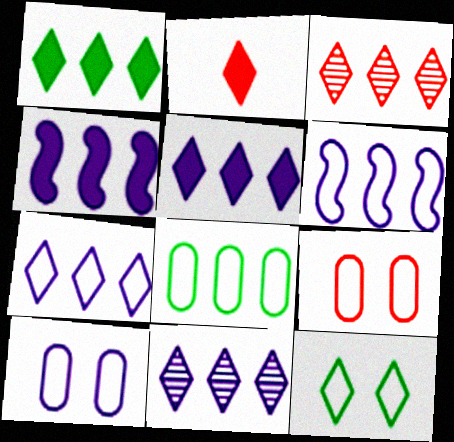[[1, 3, 7], 
[2, 11, 12], 
[3, 4, 8], 
[5, 7, 11]]